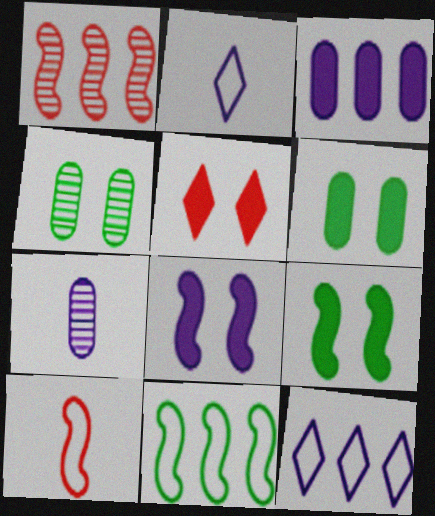[[1, 2, 6], 
[5, 6, 8], 
[5, 7, 11], 
[7, 8, 12]]